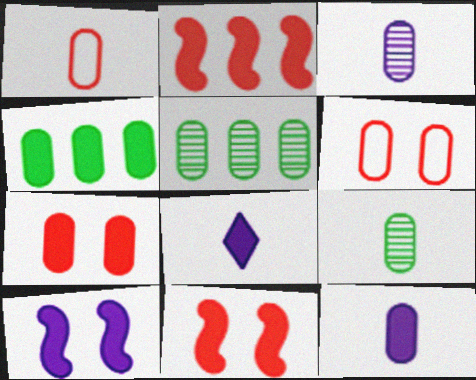[[1, 9, 12], 
[3, 4, 6], 
[4, 7, 12], 
[4, 8, 11], 
[5, 6, 12]]